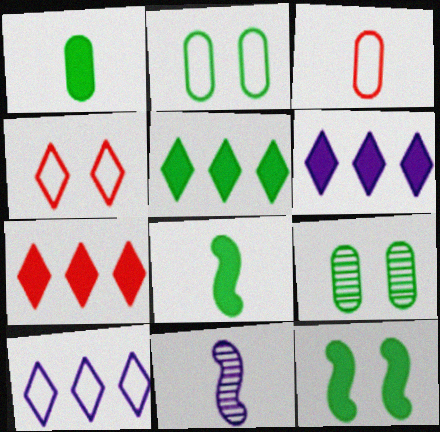[[1, 5, 12], 
[2, 7, 11], 
[5, 6, 7]]